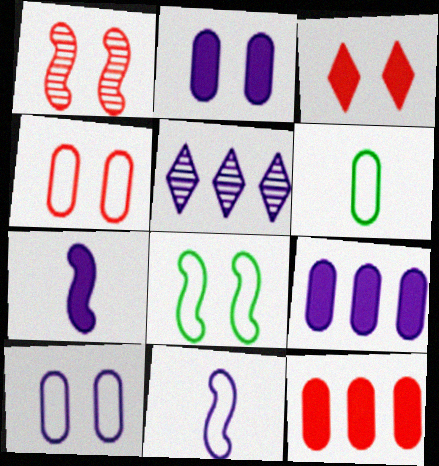[[1, 3, 4], 
[2, 5, 11], 
[5, 7, 10]]